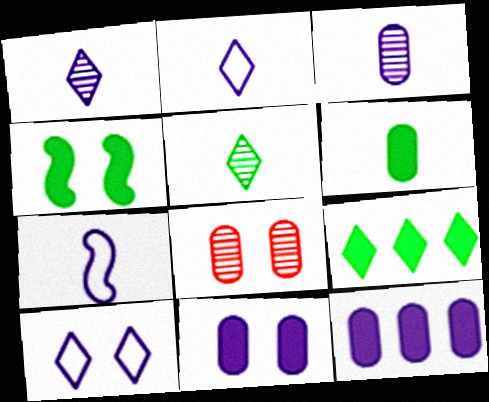[[4, 6, 9], 
[4, 8, 10], 
[7, 8, 9]]